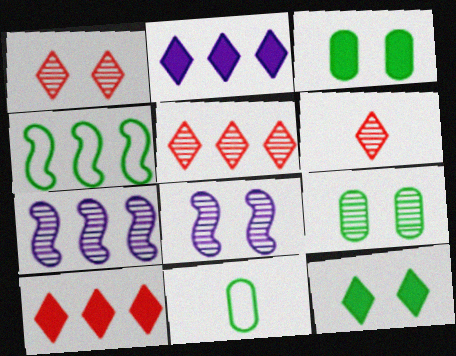[[1, 5, 6], 
[1, 8, 9], 
[6, 7, 9], 
[8, 10, 11]]